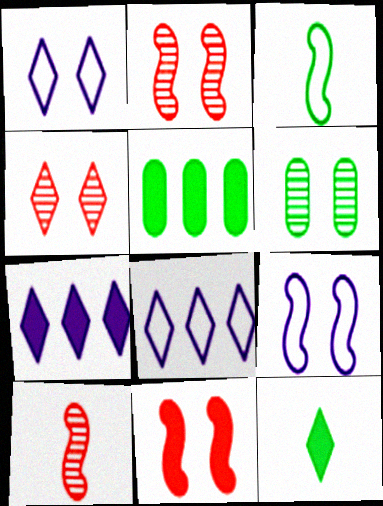[[1, 5, 10], 
[1, 6, 11], 
[4, 8, 12]]